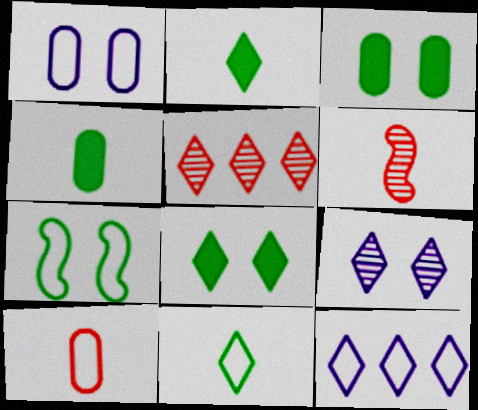[[3, 6, 12], 
[7, 10, 12]]